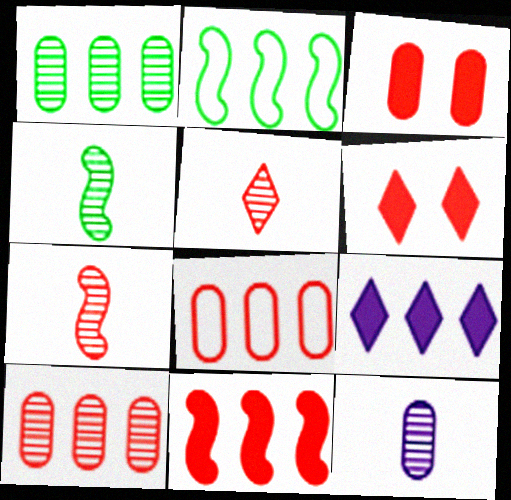[[2, 6, 12], 
[2, 9, 10], 
[4, 5, 12], 
[6, 7, 8]]